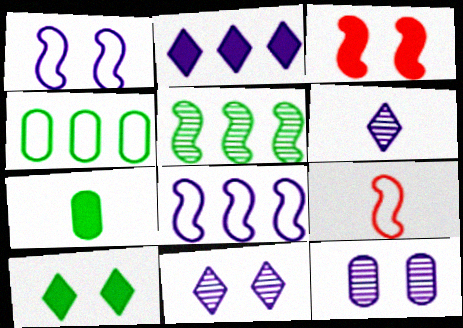[[2, 3, 7], 
[3, 4, 6], 
[6, 7, 9]]